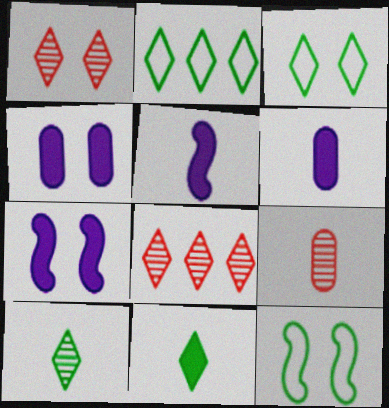[[1, 4, 12], 
[2, 7, 9], 
[6, 8, 12]]